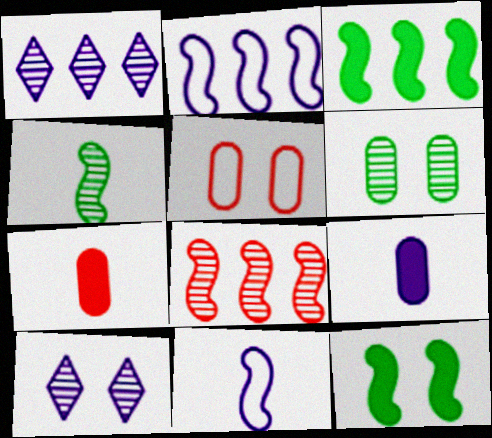[[2, 3, 8], 
[2, 9, 10], 
[5, 10, 12], 
[8, 11, 12]]